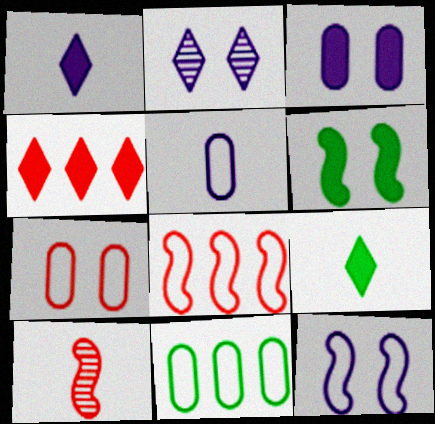[[2, 3, 12], 
[2, 6, 7], 
[4, 7, 10], 
[5, 7, 11], 
[5, 9, 10]]